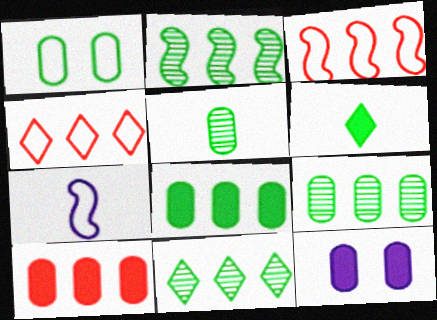[[1, 2, 6], 
[1, 4, 7], 
[1, 5, 8], 
[2, 9, 11]]